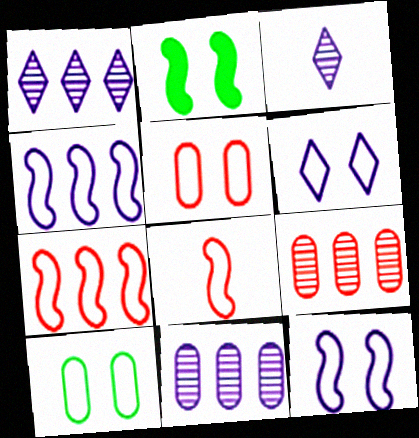[]